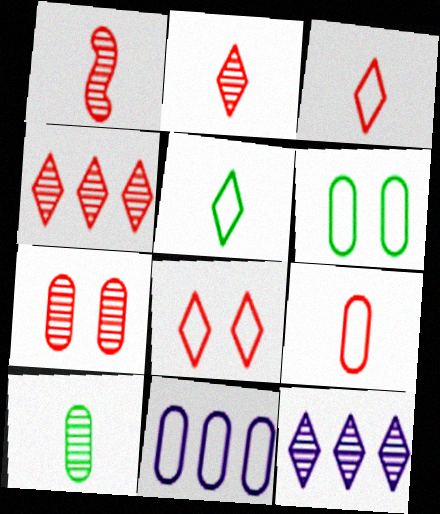[[1, 4, 7], 
[6, 9, 11]]